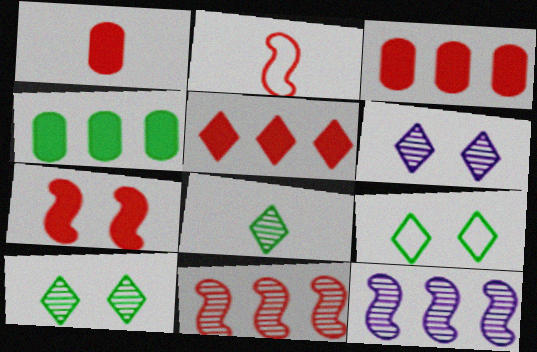[[1, 5, 7], 
[1, 9, 12], 
[2, 4, 6], 
[2, 7, 11]]